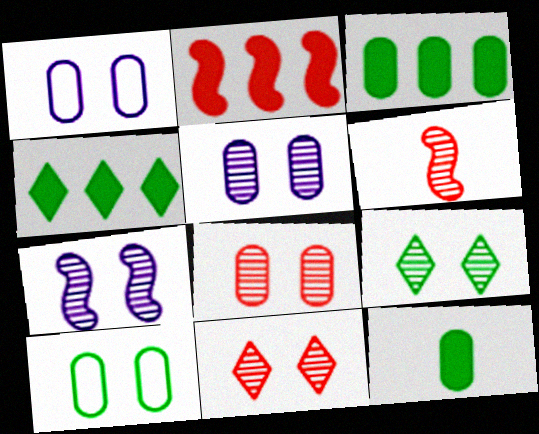[[1, 4, 6], 
[7, 8, 9]]